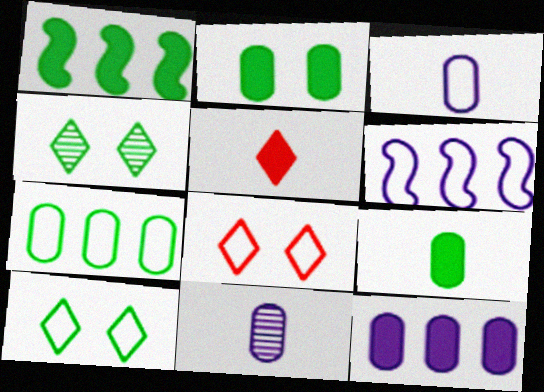[[1, 8, 11]]